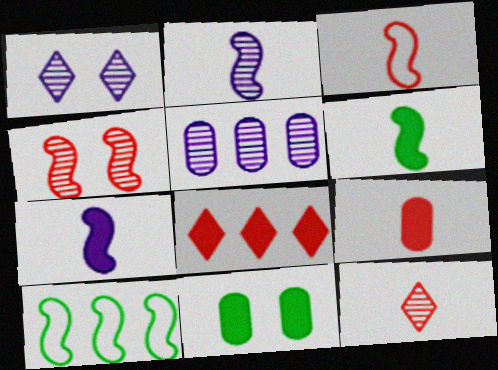[[1, 2, 5], 
[1, 9, 10], 
[2, 3, 6], 
[3, 9, 12], 
[4, 7, 10], 
[5, 8, 10], 
[7, 8, 11]]